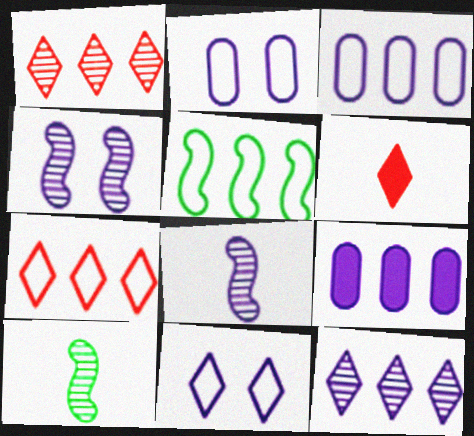[[1, 5, 9], 
[3, 5, 7], 
[8, 9, 11]]